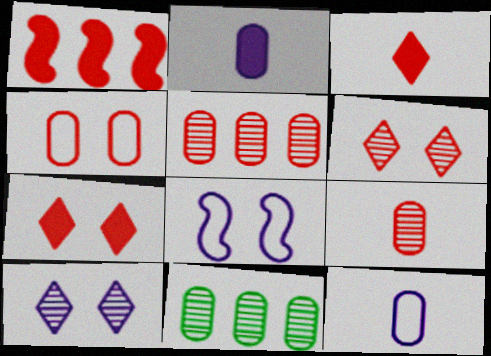[[2, 4, 11], 
[3, 8, 11]]